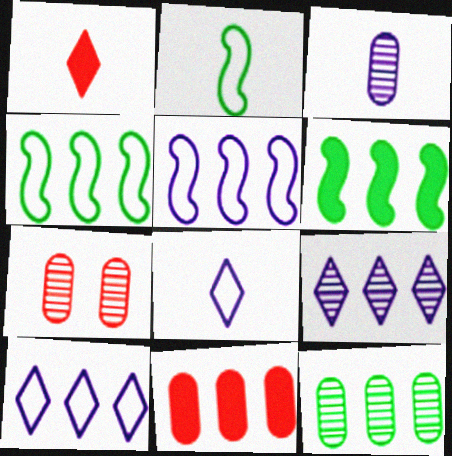[[1, 2, 3], 
[3, 7, 12], 
[4, 9, 11], 
[6, 7, 8]]